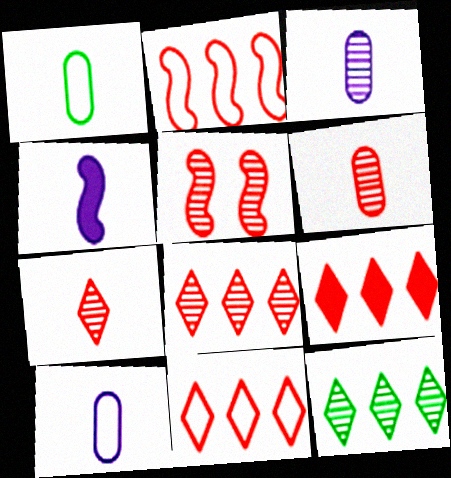[[1, 4, 7], 
[3, 5, 12], 
[5, 6, 8], 
[8, 9, 11]]